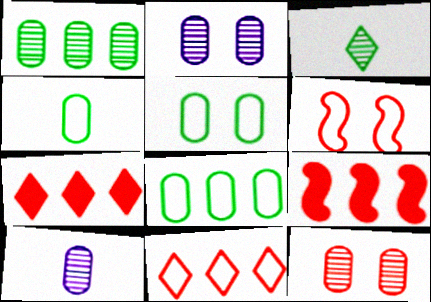[[1, 10, 12], 
[4, 5, 8]]